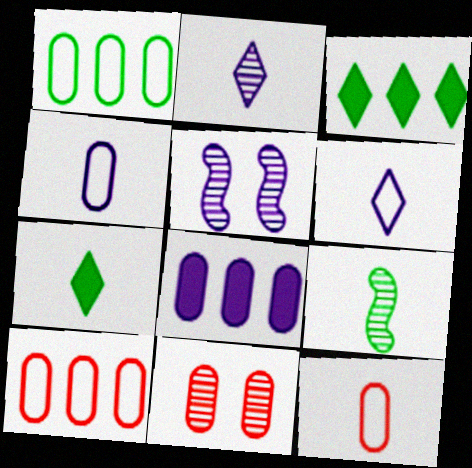[[3, 5, 12], 
[5, 6, 8], 
[5, 7, 10]]